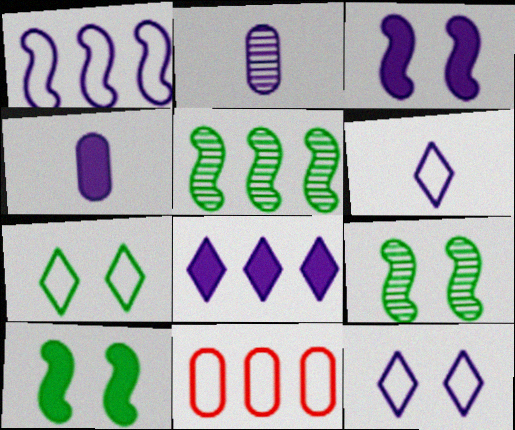[[3, 4, 8], 
[5, 8, 11]]